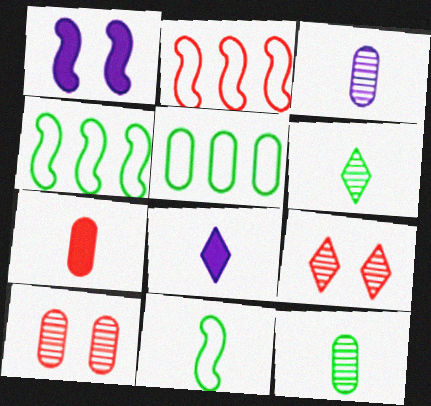[[2, 7, 9], 
[4, 8, 10]]